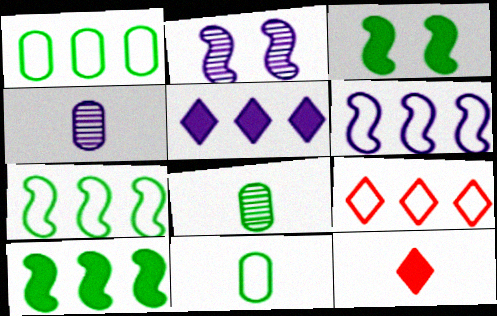[[1, 2, 12], 
[1, 6, 9], 
[3, 4, 9]]